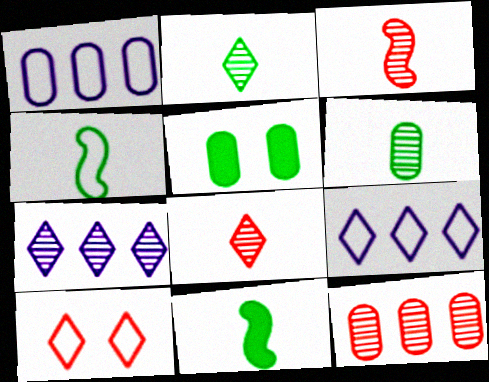[[1, 4, 10], 
[3, 5, 9]]